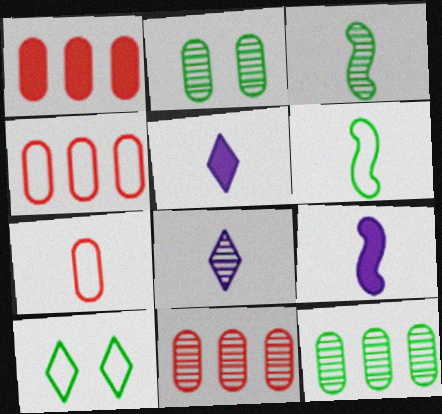[[1, 4, 11], 
[3, 5, 7], 
[9, 10, 11]]